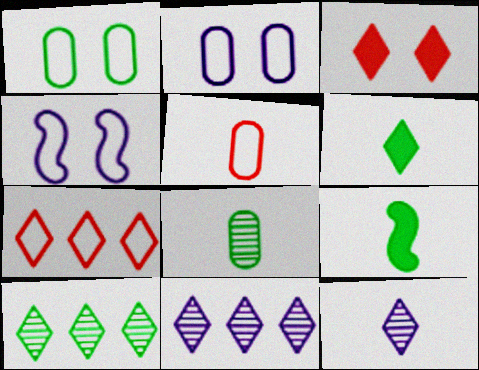[[1, 9, 10], 
[5, 9, 12]]